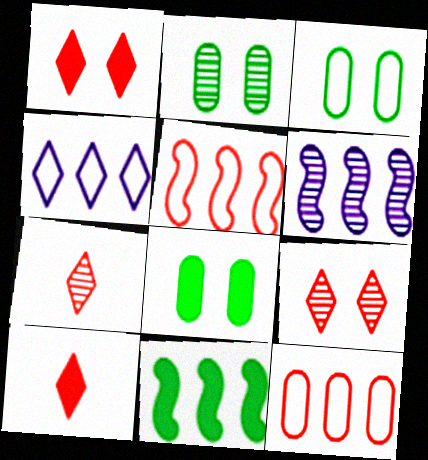[[2, 3, 8], 
[2, 6, 7], 
[3, 6, 10], 
[5, 6, 11]]